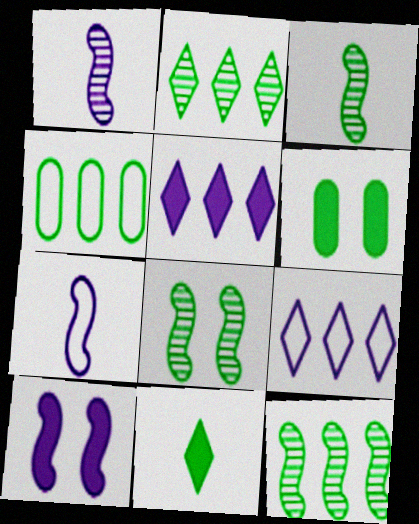[[3, 8, 12], 
[4, 8, 11]]